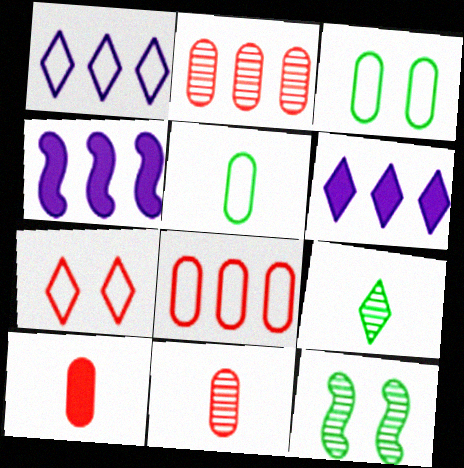[[1, 10, 12], 
[6, 7, 9]]